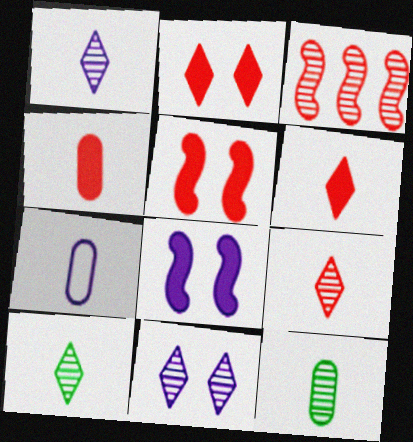[[1, 9, 10], 
[3, 11, 12], 
[4, 7, 12]]